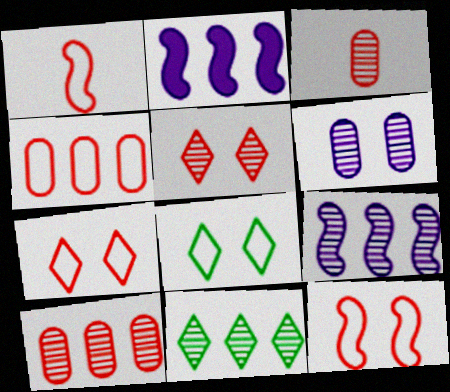[[1, 4, 7], 
[2, 3, 8], 
[2, 4, 11], 
[9, 10, 11]]